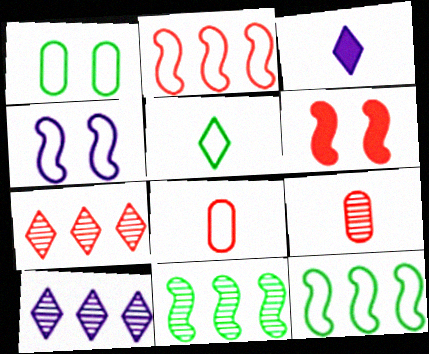[[1, 5, 12], 
[6, 7, 8]]